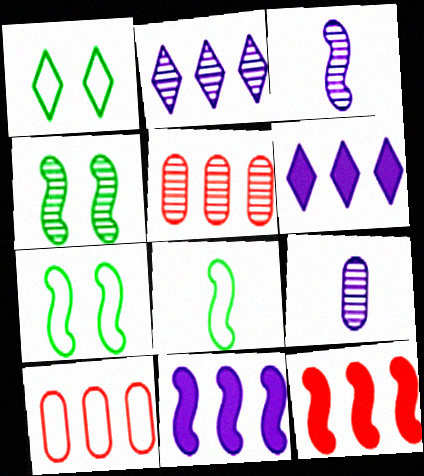[[1, 9, 12], 
[3, 7, 12]]